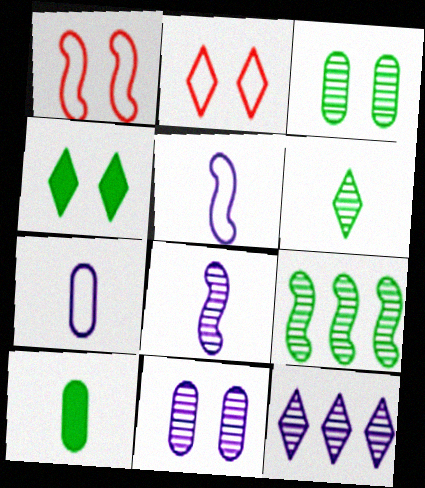[[1, 4, 11], 
[1, 10, 12], 
[3, 6, 9], 
[8, 11, 12]]